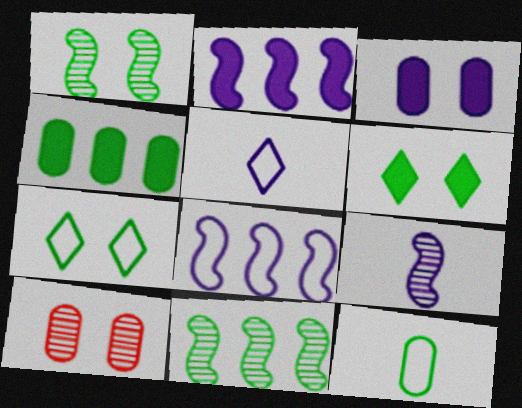[[6, 11, 12]]